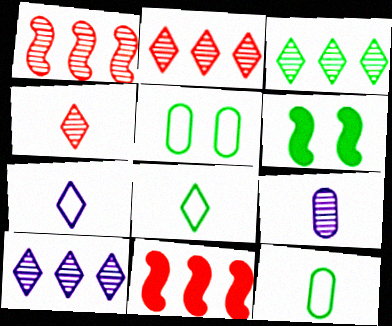[[2, 3, 10], 
[3, 6, 12]]